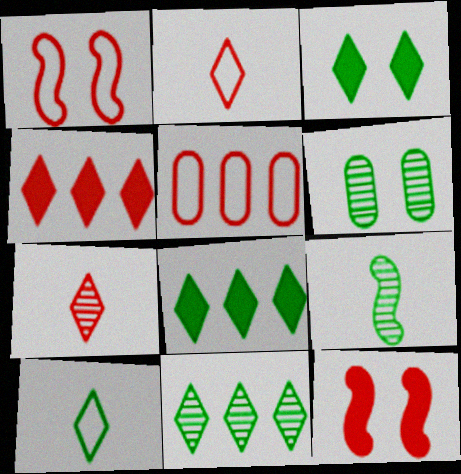[[1, 2, 5], 
[3, 10, 11], 
[5, 7, 12], 
[6, 9, 11]]